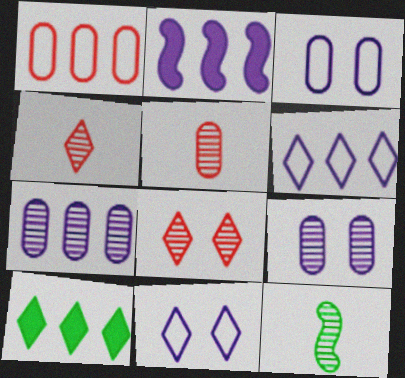[[2, 6, 7], 
[4, 10, 11], 
[7, 8, 12]]